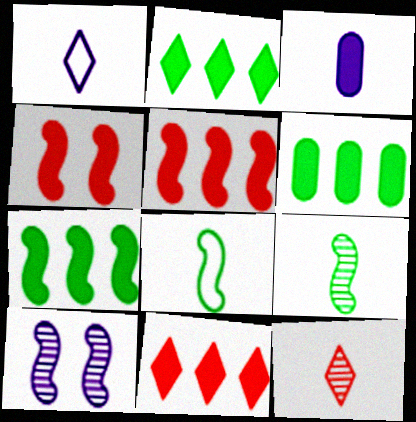[[2, 3, 4], 
[2, 6, 7], 
[3, 8, 12], 
[5, 8, 10]]